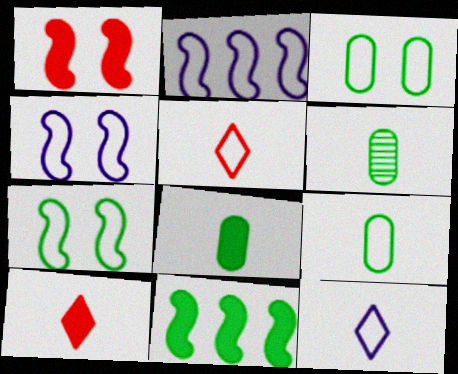[[2, 3, 5], 
[6, 8, 9]]